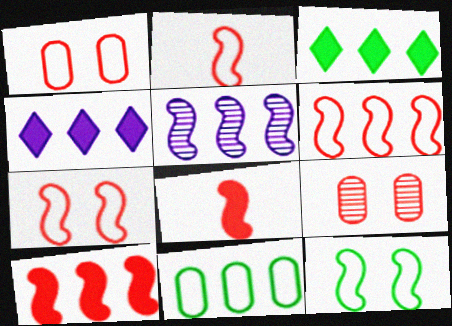[[2, 6, 7], 
[5, 8, 12]]